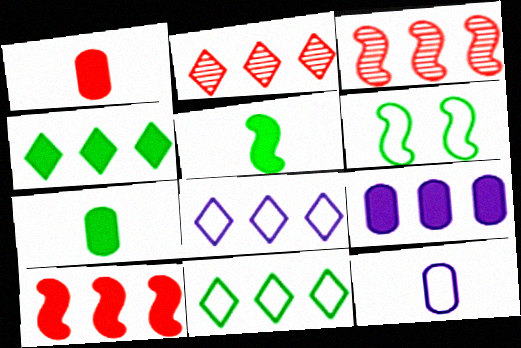[[2, 4, 8], 
[3, 9, 11], 
[4, 9, 10]]